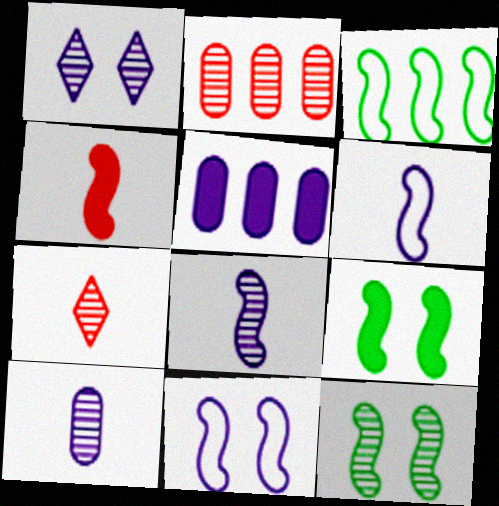[[1, 5, 6]]